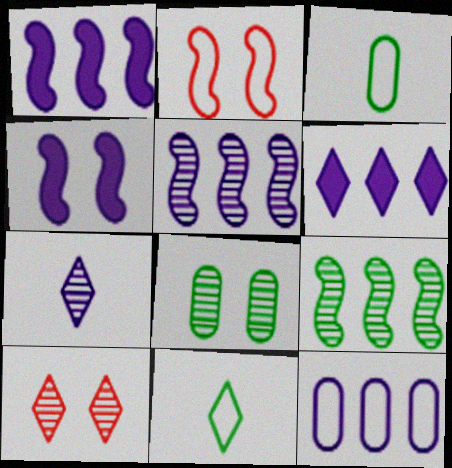[[1, 3, 10], 
[2, 11, 12], 
[4, 7, 12], 
[5, 6, 12], 
[6, 10, 11]]